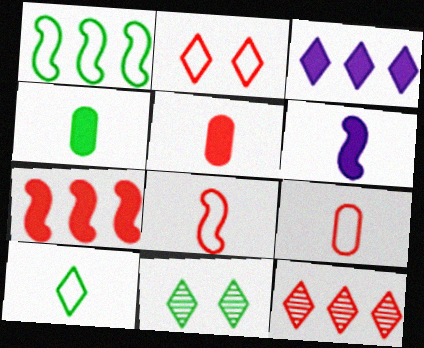[[1, 4, 11]]